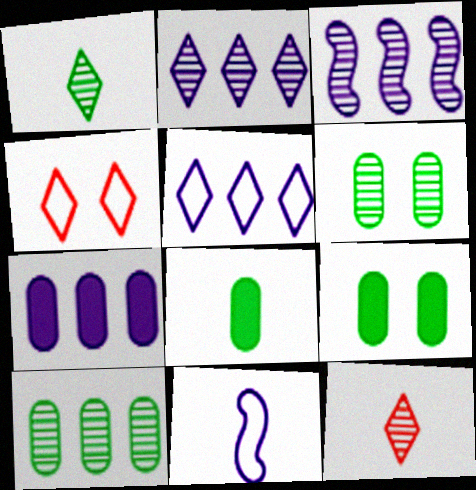[[3, 4, 8], 
[3, 5, 7], 
[3, 6, 12], 
[8, 11, 12]]